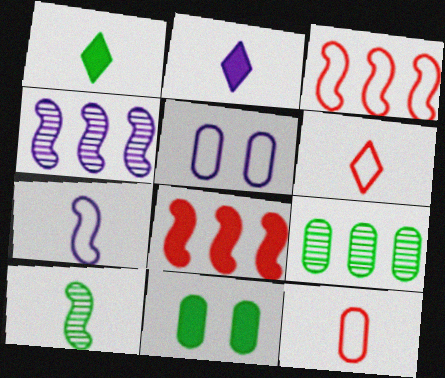[[2, 4, 5], 
[2, 8, 11], 
[2, 10, 12], 
[4, 6, 11]]